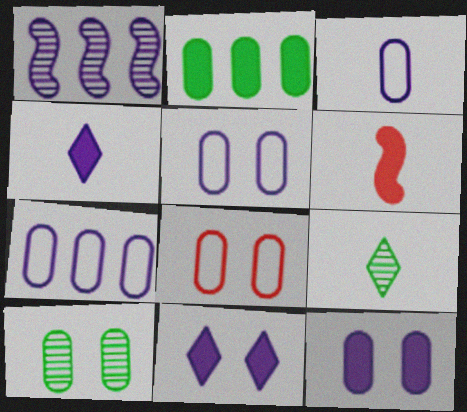[[1, 3, 11], 
[1, 4, 5], 
[2, 6, 11], 
[3, 5, 7], 
[3, 6, 9], 
[8, 10, 12]]